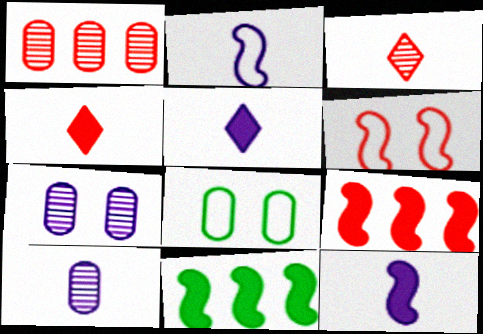[[1, 4, 6], 
[2, 5, 10]]